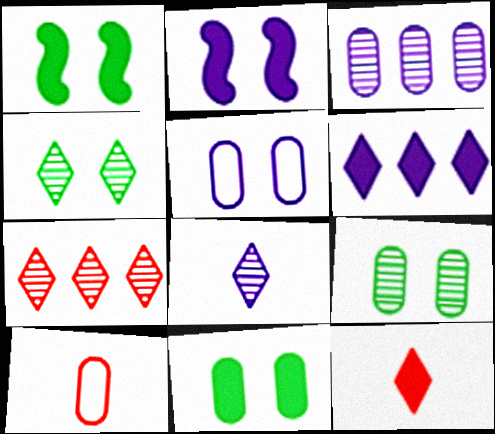[[3, 10, 11], 
[4, 7, 8]]